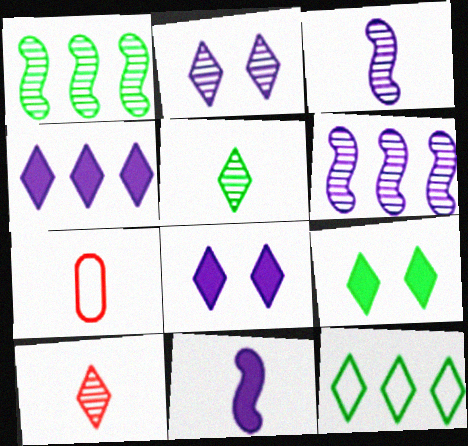[[1, 7, 8], 
[5, 7, 11], 
[5, 9, 12], 
[6, 7, 9], 
[8, 10, 12]]